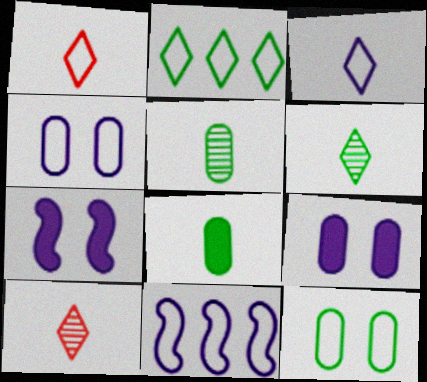[[1, 11, 12], 
[3, 4, 11]]